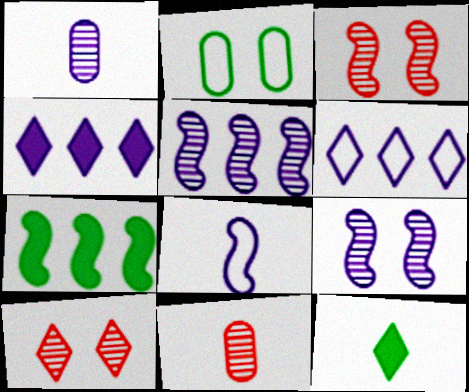[[3, 7, 8], 
[6, 10, 12], 
[8, 11, 12]]